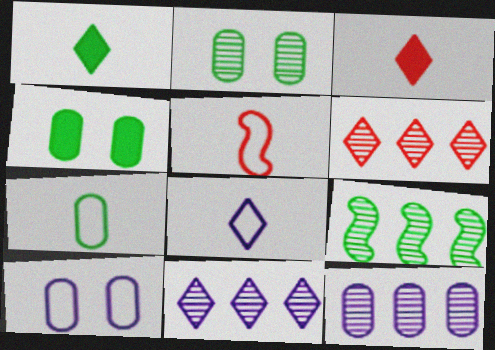[[3, 9, 10], 
[4, 5, 11], 
[5, 7, 8], 
[6, 9, 12]]